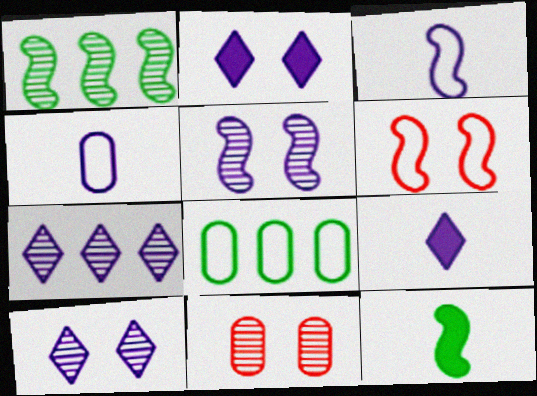[]